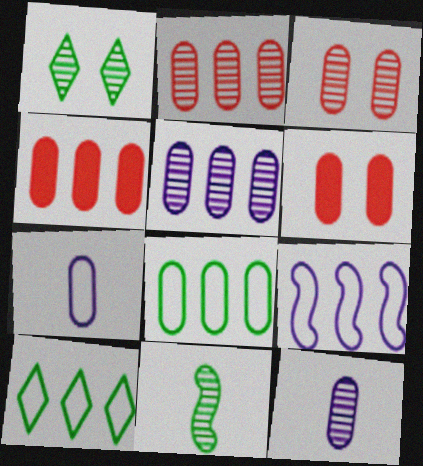[[4, 5, 8], 
[6, 8, 12]]